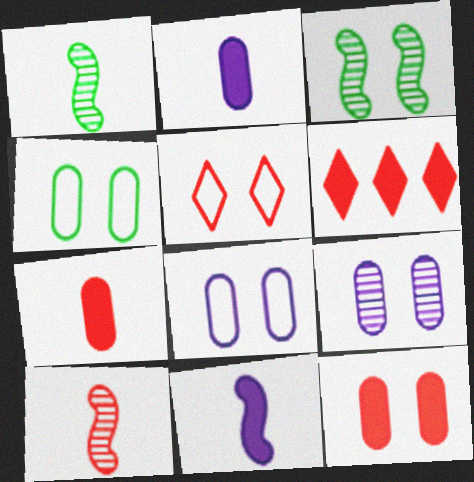[[1, 6, 8], 
[4, 9, 12]]